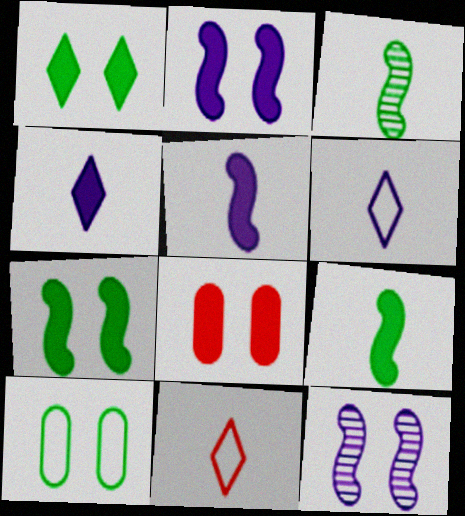[[1, 2, 8]]